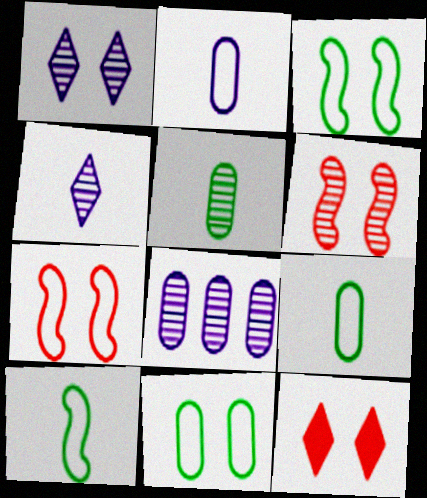[[8, 10, 12]]